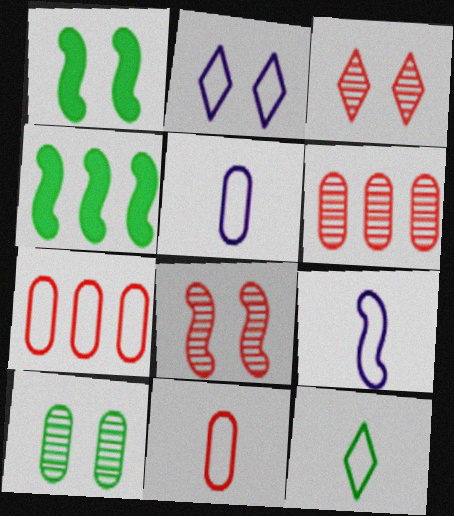[[3, 4, 5], 
[4, 8, 9], 
[4, 10, 12], 
[9, 11, 12]]